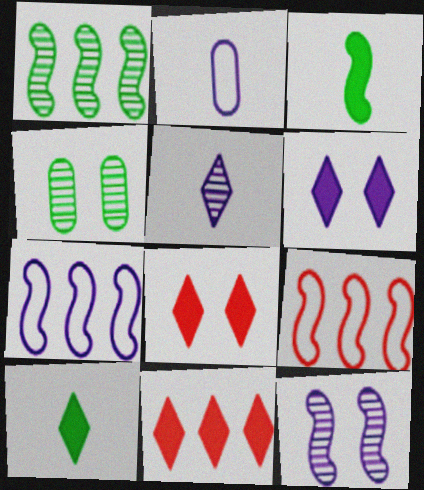[[1, 2, 8], 
[3, 9, 12], 
[6, 10, 11]]